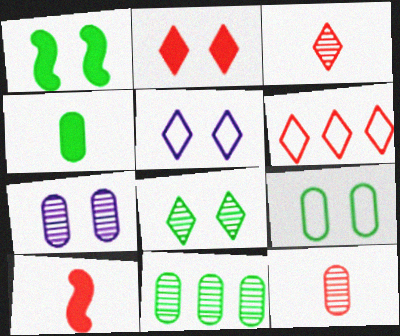[[1, 8, 9], 
[2, 3, 6], 
[2, 5, 8], 
[4, 9, 11], 
[5, 10, 11], 
[7, 11, 12]]